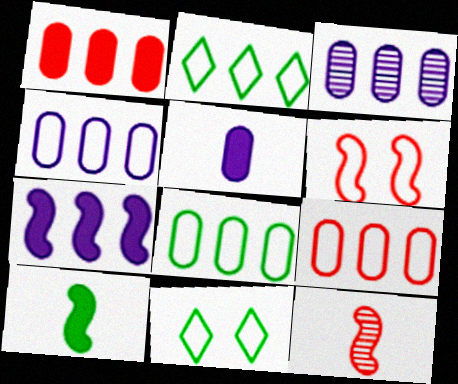[[1, 3, 8], 
[4, 8, 9]]